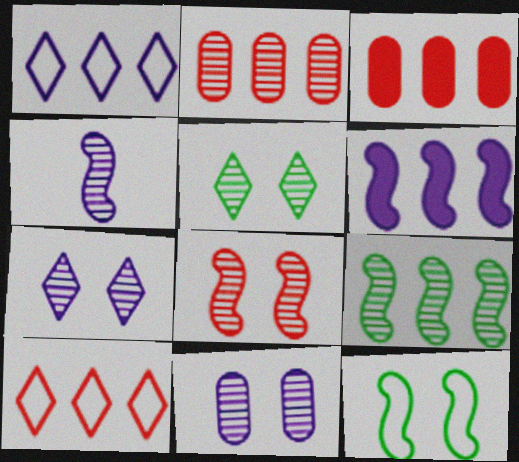[[1, 3, 9], 
[2, 4, 5], 
[4, 8, 9], 
[5, 8, 11]]